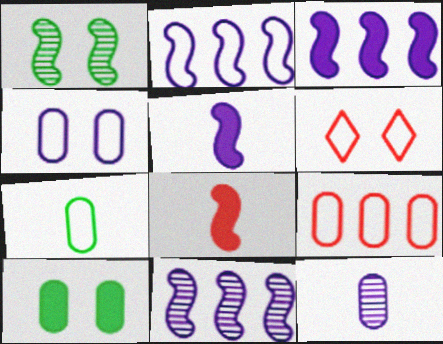[[1, 2, 8], 
[2, 3, 11], 
[2, 6, 7], 
[4, 7, 9], 
[9, 10, 12]]